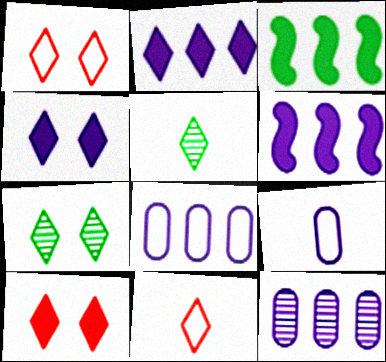[[1, 2, 5], 
[1, 4, 7], 
[2, 7, 11]]